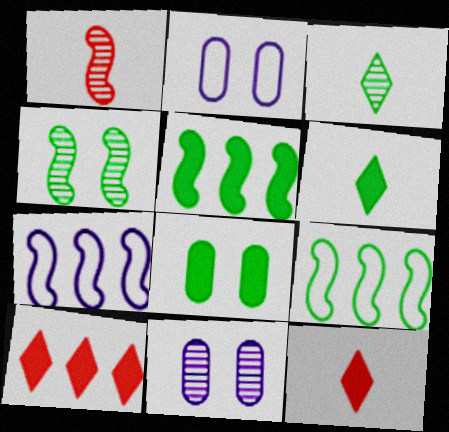[[3, 8, 9], 
[5, 6, 8], 
[9, 11, 12]]